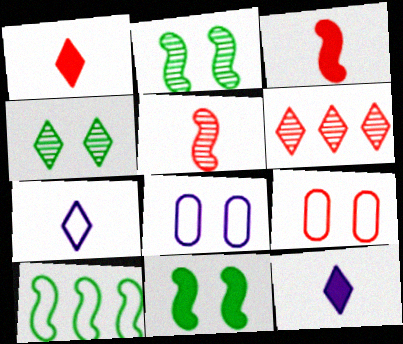[[3, 6, 9], 
[7, 9, 10]]